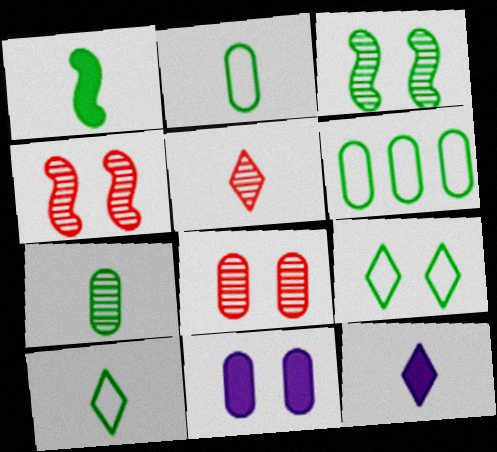[[1, 7, 10], 
[4, 6, 12], 
[4, 9, 11], 
[5, 10, 12]]